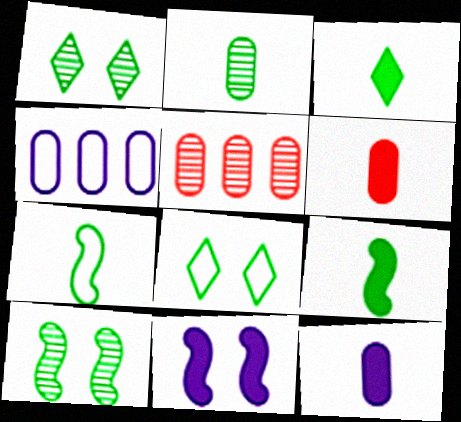[[2, 3, 7]]